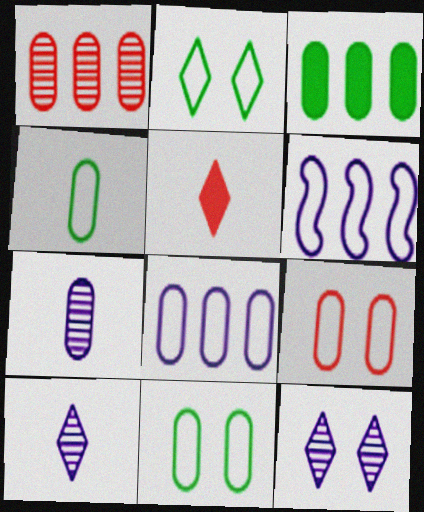[[1, 3, 8], 
[3, 7, 9], 
[4, 8, 9]]